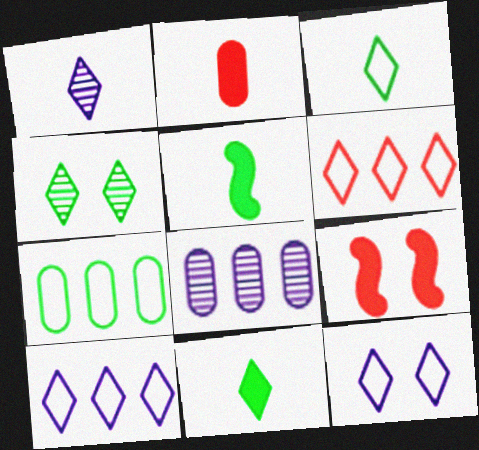[[1, 7, 9], 
[3, 6, 12], 
[3, 8, 9], 
[4, 5, 7]]